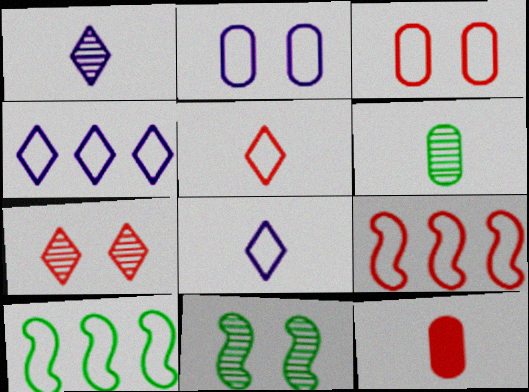[[2, 5, 10], 
[3, 5, 9], 
[3, 8, 10], 
[4, 11, 12], 
[7, 9, 12]]